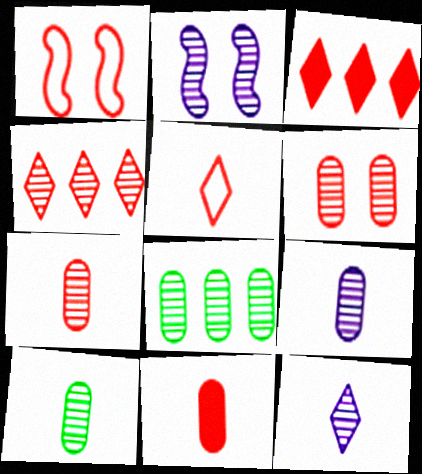[[1, 3, 7], 
[1, 4, 11], 
[2, 4, 10], 
[6, 8, 9], 
[7, 9, 10]]